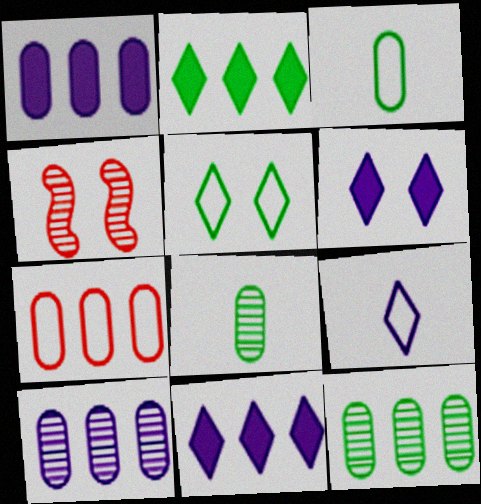[[1, 7, 12], 
[3, 4, 11]]